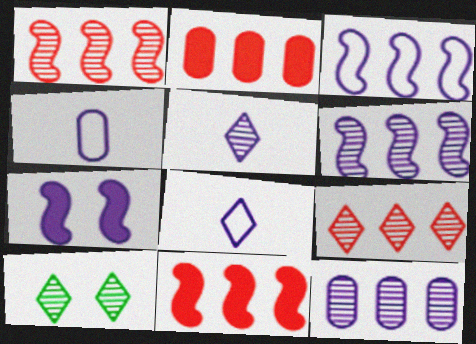[[4, 10, 11], 
[5, 9, 10], 
[7, 8, 12]]